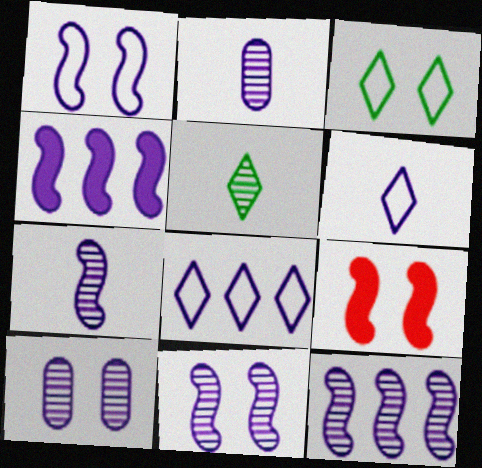[[1, 4, 7], 
[3, 9, 10], 
[4, 6, 10], 
[7, 11, 12]]